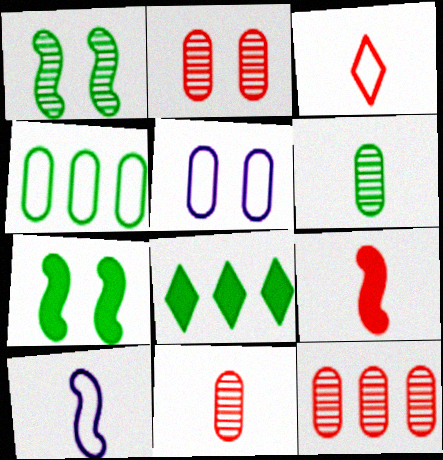[[2, 8, 10], 
[2, 11, 12], 
[3, 9, 11]]